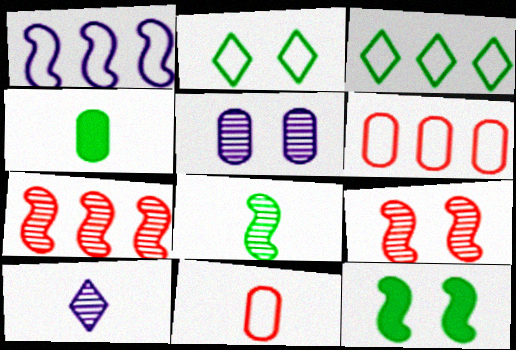[[1, 2, 11], 
[1, 3, 6], 
[4, 5, 6], 
[6, 10, 12]]